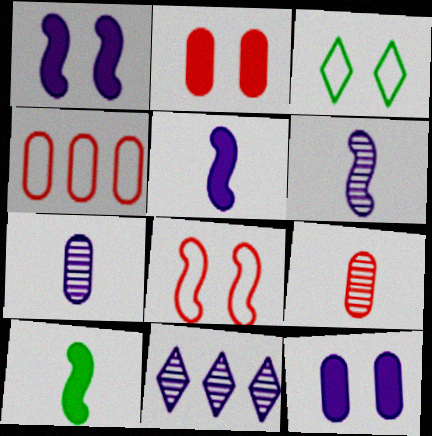[[2, 4, 9]]